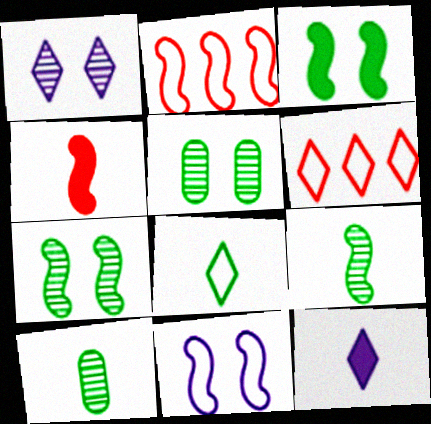[[2, 5, 12]]